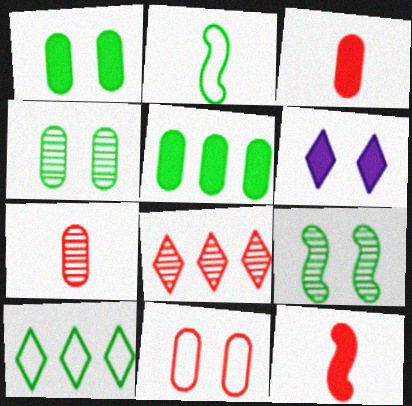[[5, 6, 12], 
[6, 9, 11], 
[8, 11, 12]]